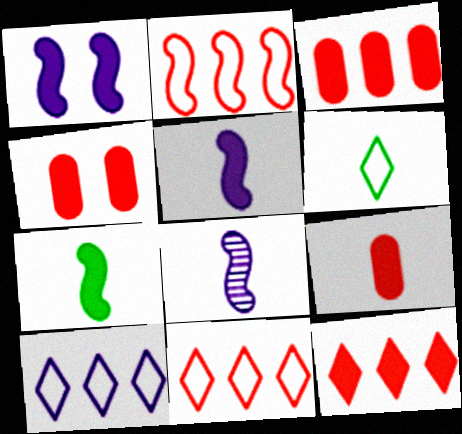[[3, 4, 9], 
[6, 8, 9]]